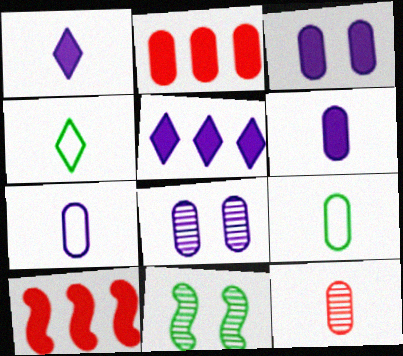[[2, 8, 9], 
[4, 8, 10], 
[6, 9, 12]]